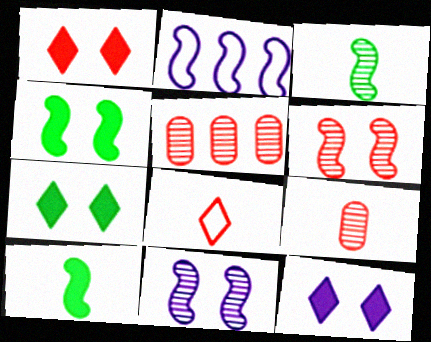[[1, 7, 12], 
[2, 6, 10], 
[2, 7, 9]]